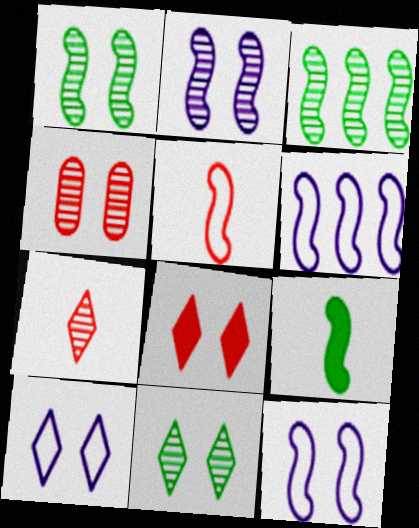[[2, 4, 11], 
[8, 10, 11]]